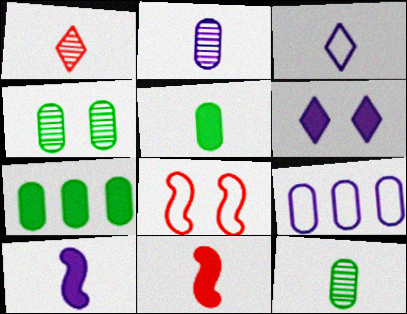[[2, 3, 10], 
[3, 11, 12], 
[4, 6, 8], 
[6, 7, 11]]